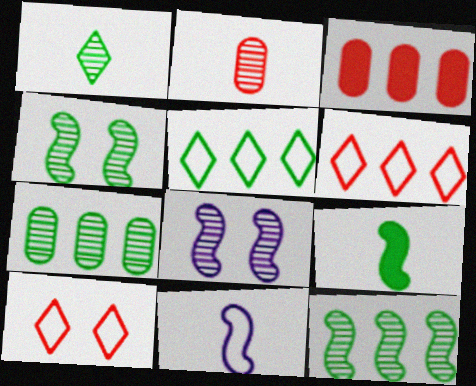[[1, 4, 7]]